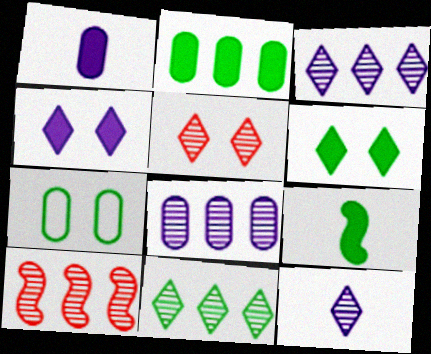[[2, 6, 9], 
[5, 11, 12], 
[7, 9, 11], 
[8, 10, 11]]